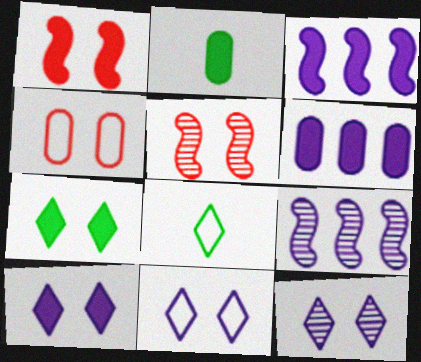[[5, 6, 8], 
[10, 11, 12]]